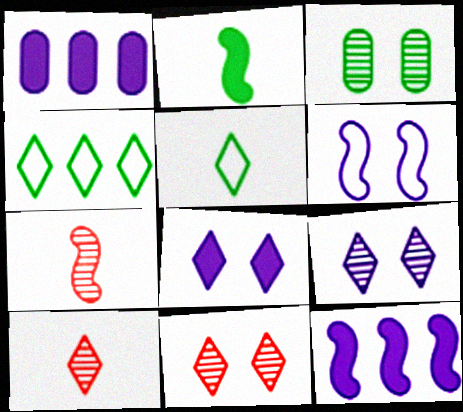[[2, 3, 4], 
[4, 8, 10]]